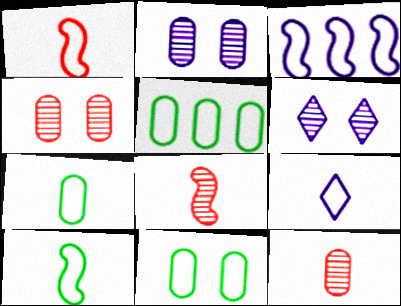[[1, 7, 9], 
[5, 7, 11]]